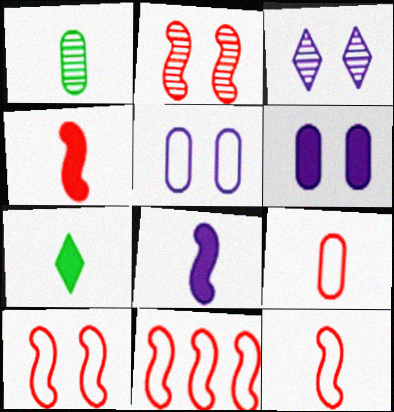[[2, 4, 11], 
[10, 11, 12]]